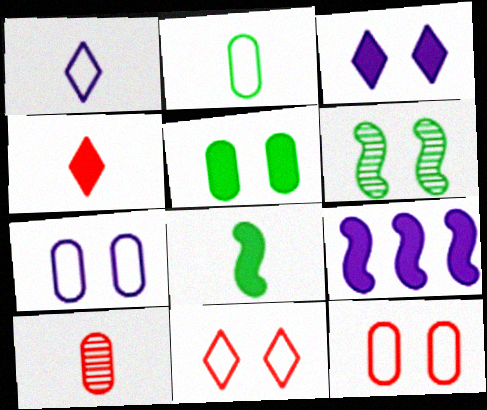[[1, 8, 10], 
[3, 6, 12], 
[4, 5, 9]]